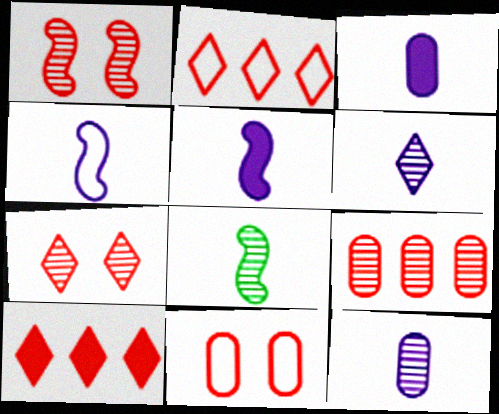[[3, 4, 6]]